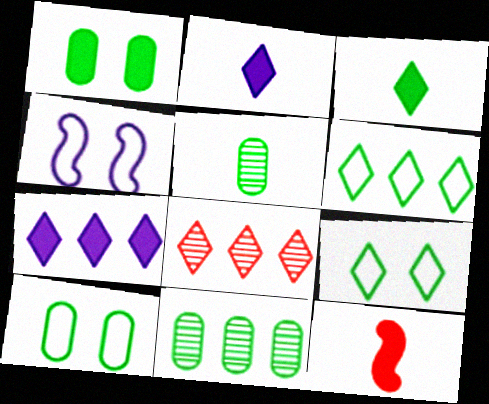[[1, 7, 12], 
[2, 8, 9], 
[6, 7, 8]]